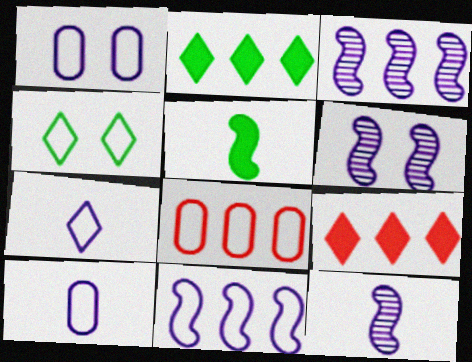[[1, 7, 11], 
[2, 3, 8], 
[3, 6, 12]]